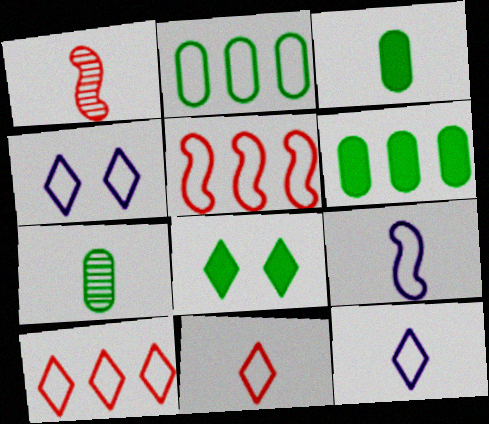[[1, 3, 12], 
[1, 4, 6]]